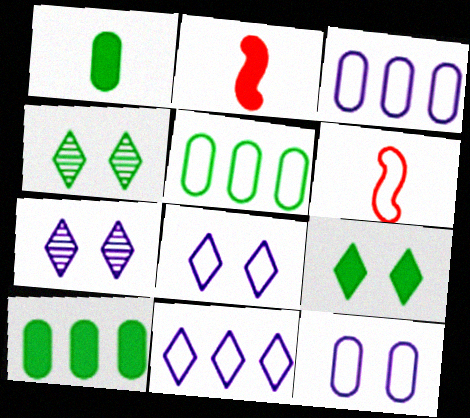[[2, 3, 4], 
[2, 5, 7], 
[5, 6, 8], 
[6, 7, 10]]